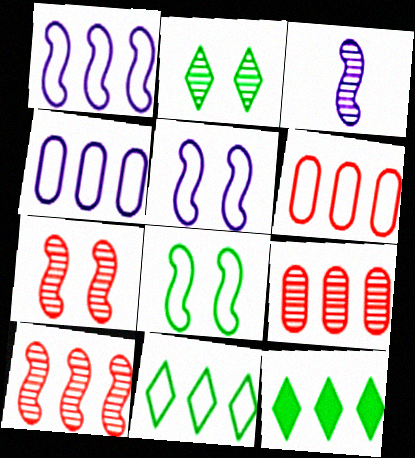[[1, 6, 11], 
[1, 9, 12], 
[2, 3, 9], 
[4, 10, 12]]